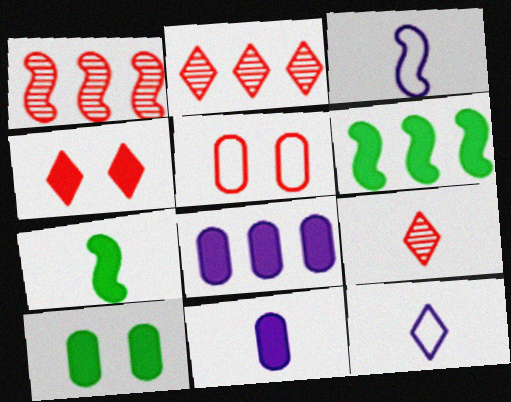[[1, 10, 12], 
[2, 3, 10], 
[4, 6, 11], 
[4, 7, 8]]